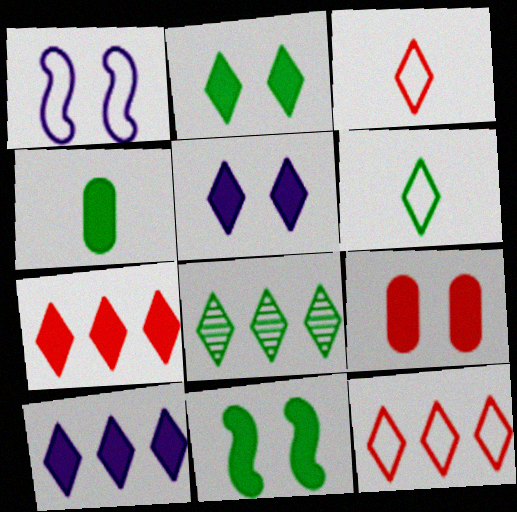[[2, 6, 8], 
[3, 5, 8], 
[5, 9, 11], 
[8, 10, 12]]